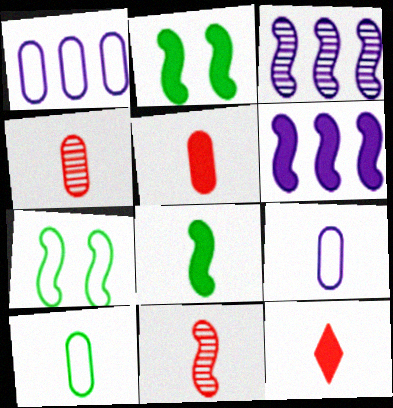[[6, 7, 11]]